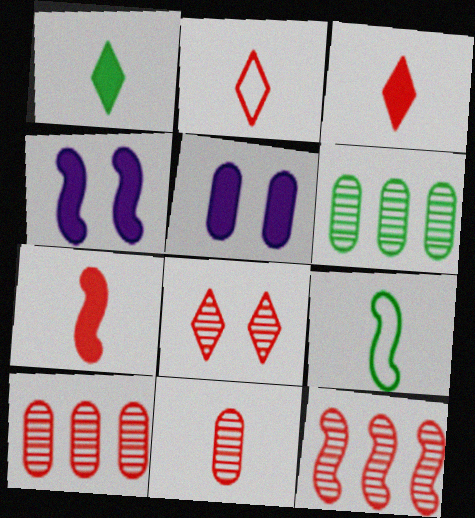[[2, 4, 6], 
[2, 7, 11], 
[4, 9, 12], 
[8, 11, 12]]